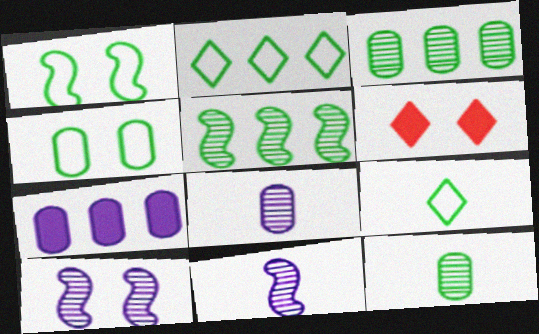[[4, 6, 10]]